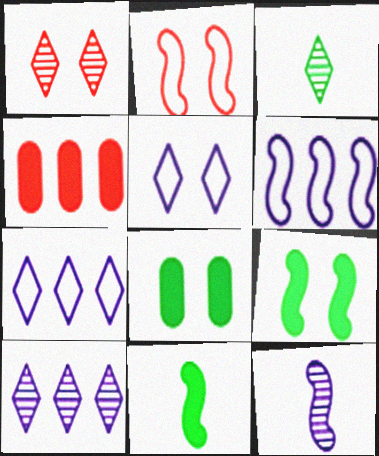[[1, 3, 10]]